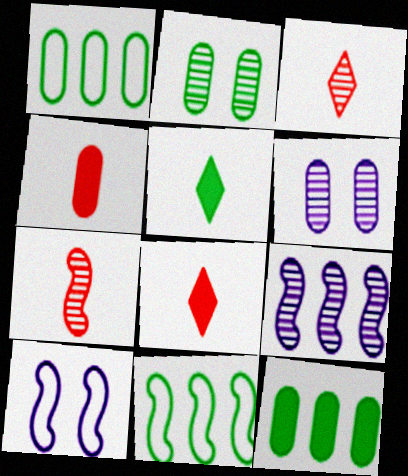[[1, 4, 6], 
[2, 3, 9], 
[2, 5, 11], 
[3, 10, 12], 
[6, 8, 11]]